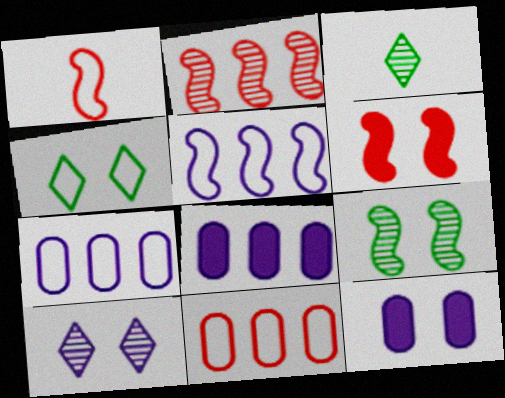[[1, 2, 6], 
[1, 4, 7], 
[3, 6, 7]]